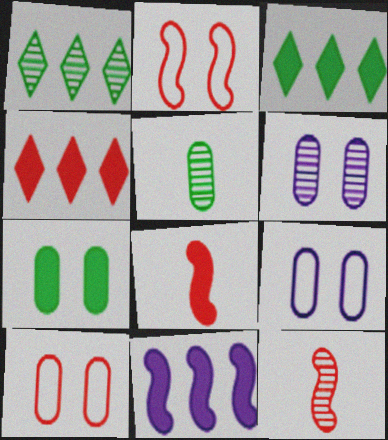[[1, 6, 12], 
[1, 8, 9], 
[3, 9, 12], 
[4, 10, 12], 
[6, 7, 10]]